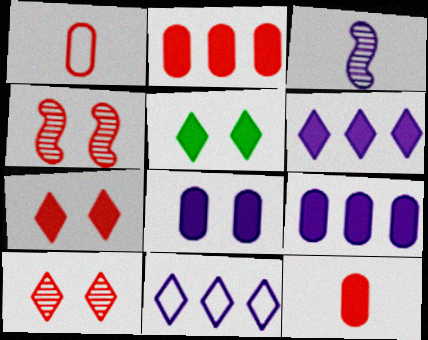[[3, 8, 11]]